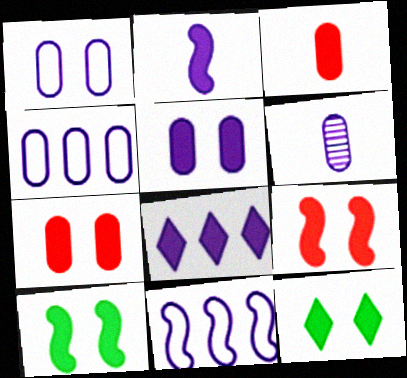[[2, 5, 8], 
[3, 8, 10], 
[4, 5, 6], 
[5, 9, 12]]